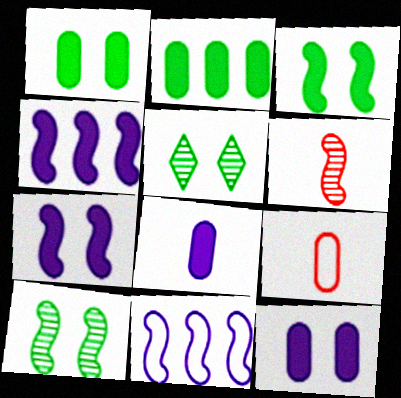[[3, 6, 11], 
[4, 5, 9]]